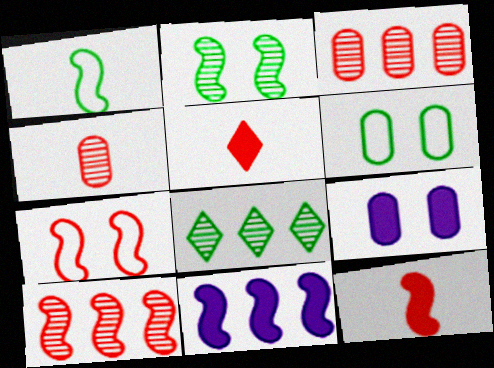[[3, 5, 7], 
[7, 10, 12]]